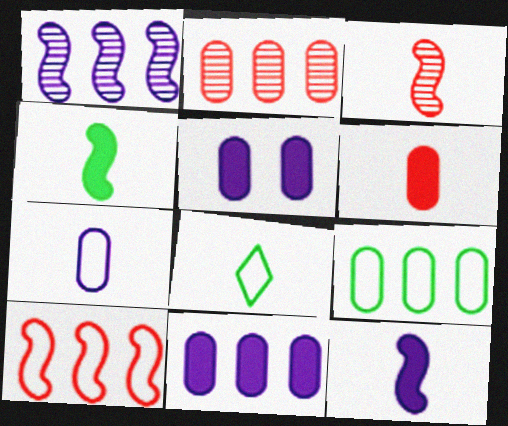[[2, 9, 11]]